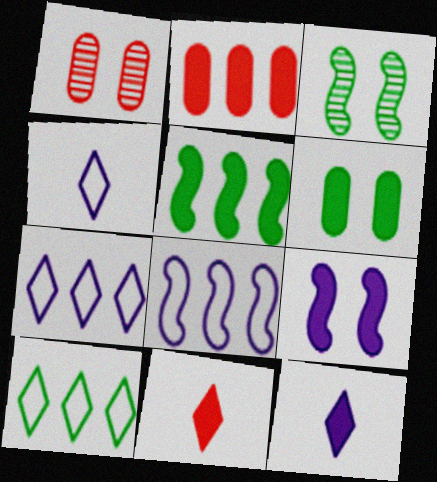[[1, 4, 5], 
[2, 3, 4]]